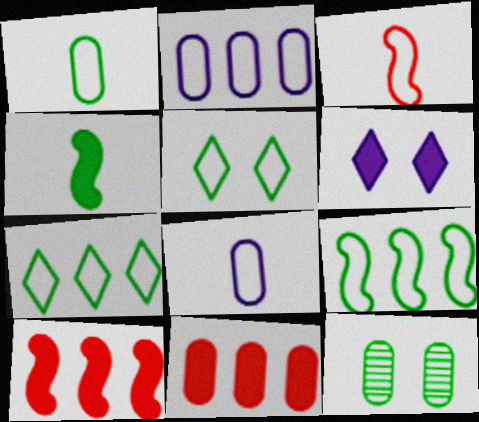[[1, 5, 9], 
[2, 3, 5], 
[4, 6, 11], 
[4, 7, 12], 
[8, 11, 12]]